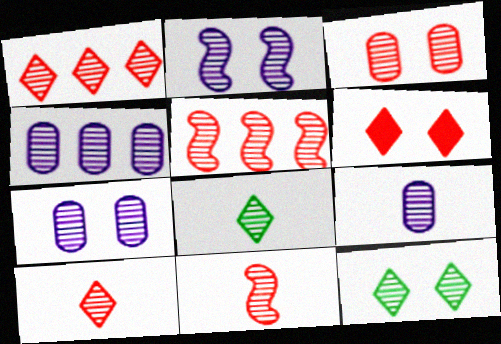[[1, 3, 11], 
[2, 3, 12], 
[3, 5, 10], 
[4, 7, 9], 
[4, 11, 12], 
[5, 7, 8], 
[5, 9, 12], 
[8, 9, 11]]